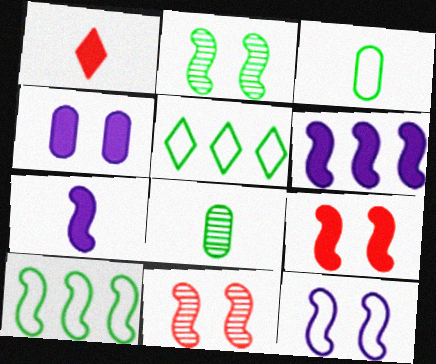[[2, 9, 12], 
[7, 10, 11]]